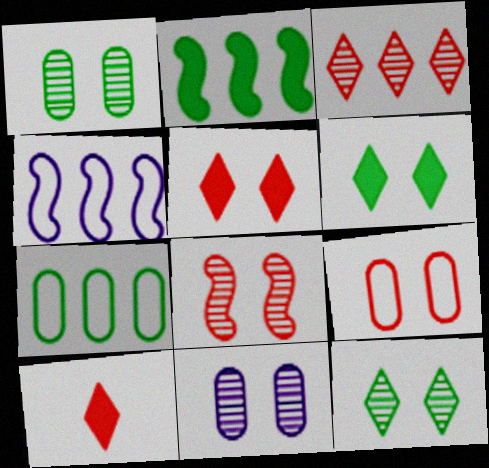[[1, 4, 10], 
[5, 8, 9], 
[8, 11, 12]]